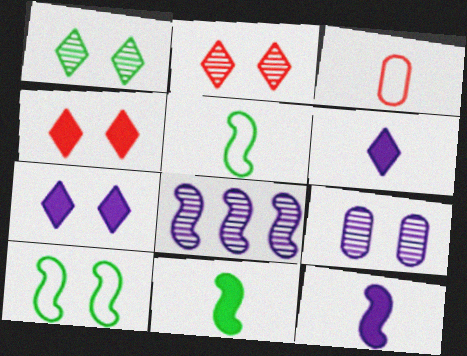[[4, 9, 10]]